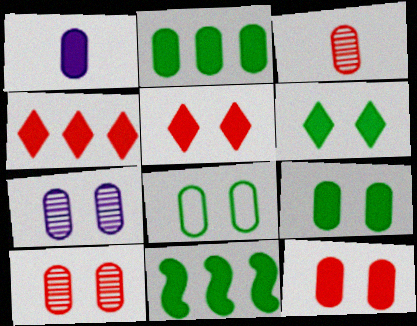[[1, 2, 12], 
[1, 5, 11], 
[7, 8, 12]]